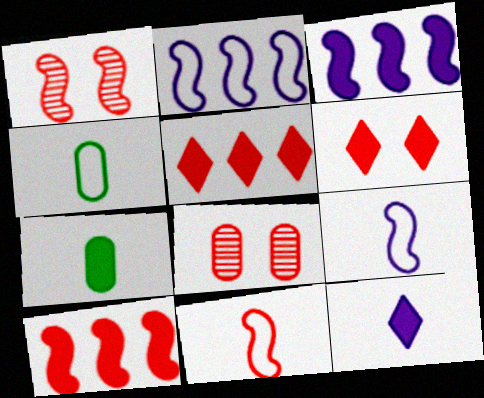[[1, 10, 11], 
[3, 6, 7], 
[5, 8, 11]]